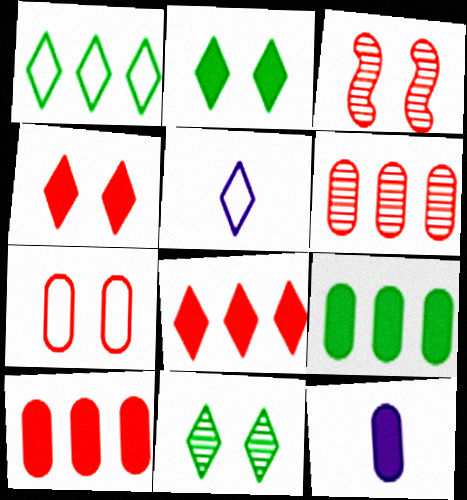[[1, 3, 12], 
[3, 4, 7], 
[3, 5, 9], 
[5, 8, 11]]